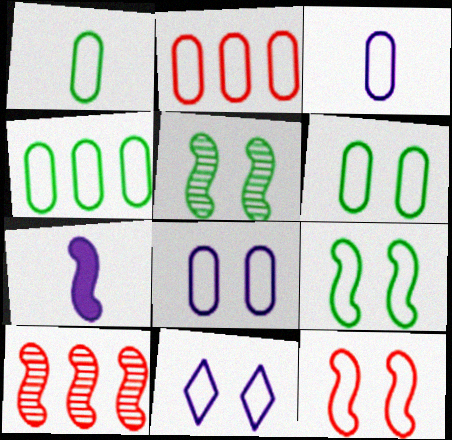[[1, 2, 8], 
[1, 4, 6], 
[2, 3, 6], 
[6, 11, 12], 
[7, 9, 10]]